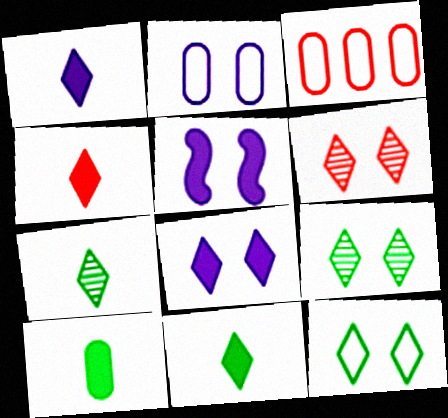[[1, 4, 11], 
[3, 5, 7], 
[6, 8, 12]]